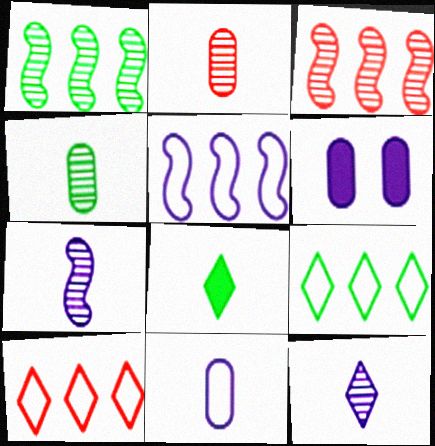[[5, 6, 12]]